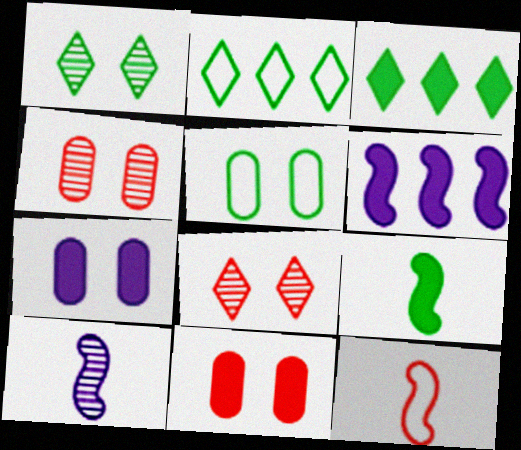[[2, 10, 11], 
[4, 5, 7], 
[9, 10, 12]]